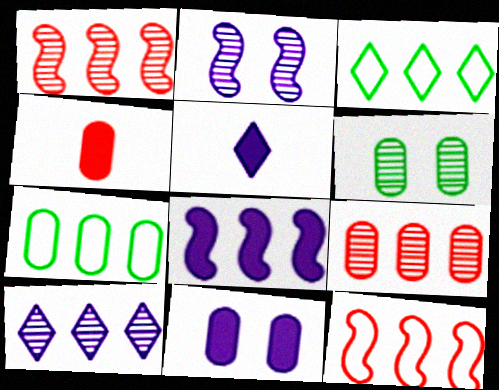[[2, 3, 4], 
[3, 8, 9], 
[5, 6, 12], 
[5, 8, 11]]